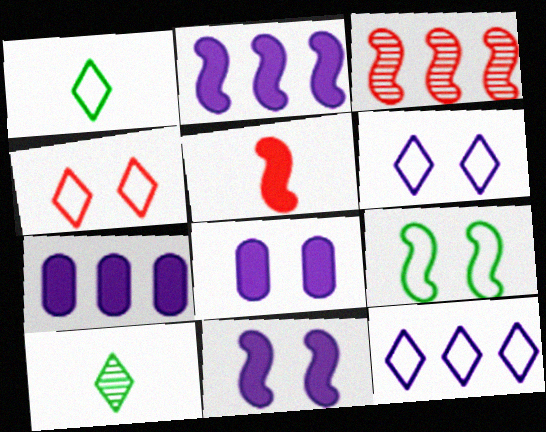[[1, 3, 8], 
[1, 4, 12]]